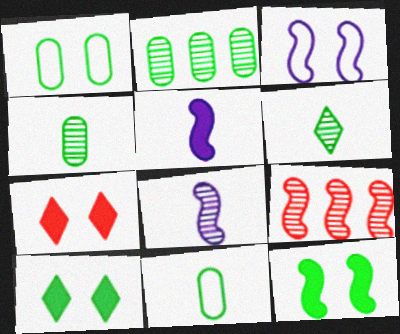[]